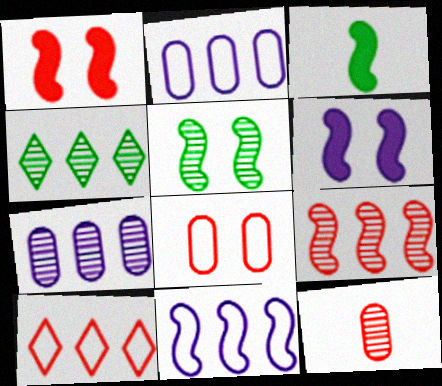[[1, 10, 12], 
[4, 7, 9]]